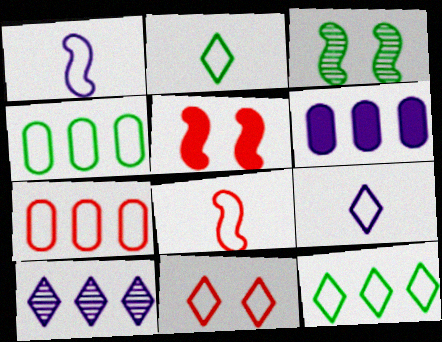[[1, 4, 11], 
[7, 8, 11], 
[9, 11, 12]]